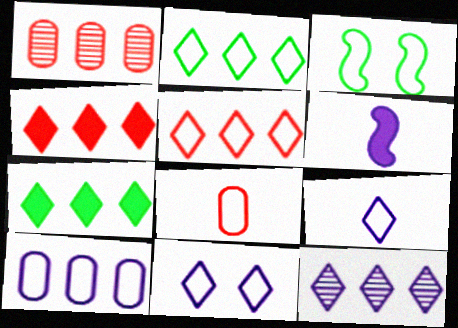[[2, 4, 12], 
[5, 7, 12]]